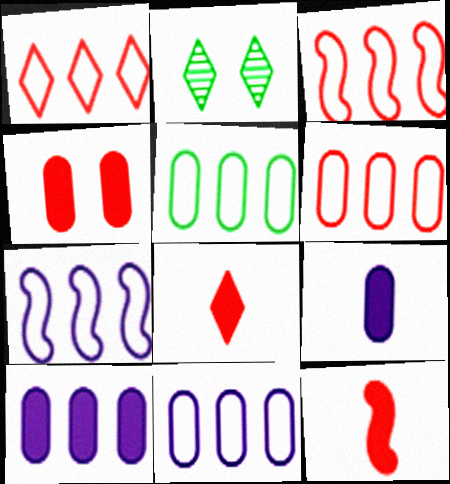[[1, 3, 6], 
[1, 5, 7], 
[2, 3, 9], 
[2, 11, 12], 
[5, 6, 11]]